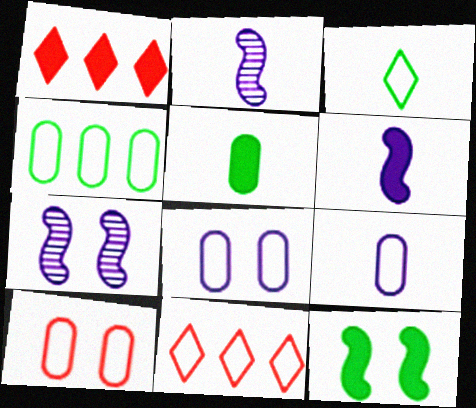[[4, 9, 10], 
[5, 7, 11]]